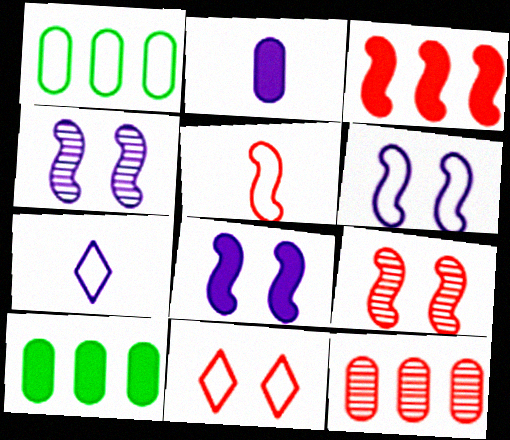[[3, 5, 9], 
[4, 6, 8], 
[7, 9, 10]]